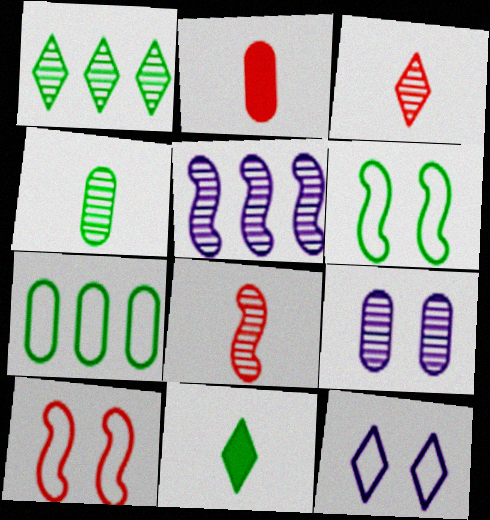[[1, 8, 9], 
[2, 7, 9]]